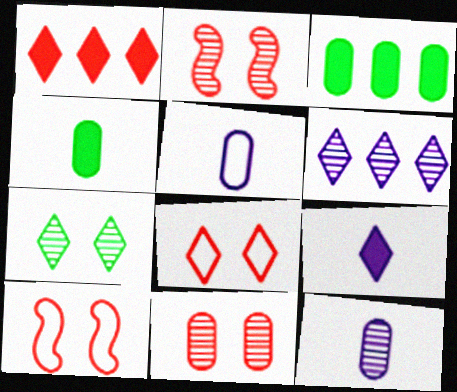[[3, 5, 11], 
[4, 6, 10]]